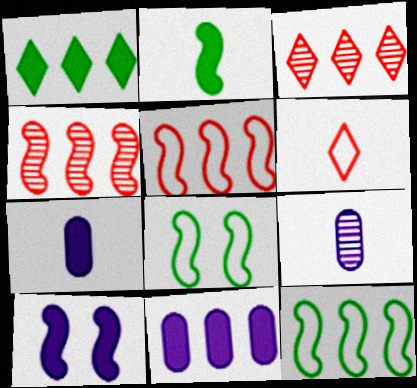[[2, 6, 9], 
[3, 7, 8], 
[3, 11, 12]]